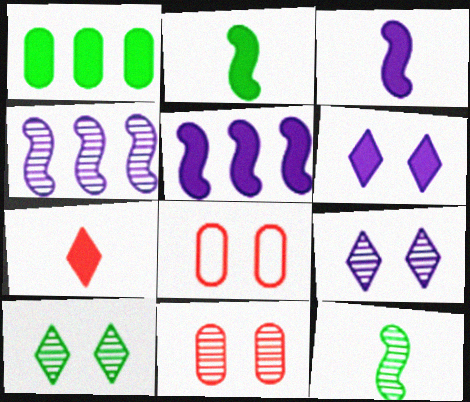[]